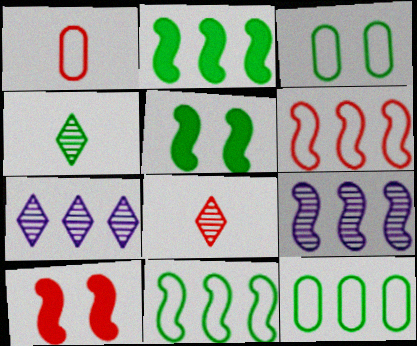[[1, 5, 7], 
[2, 3, 4], 
[2, 6, 9], 
[4, 5, 12]]